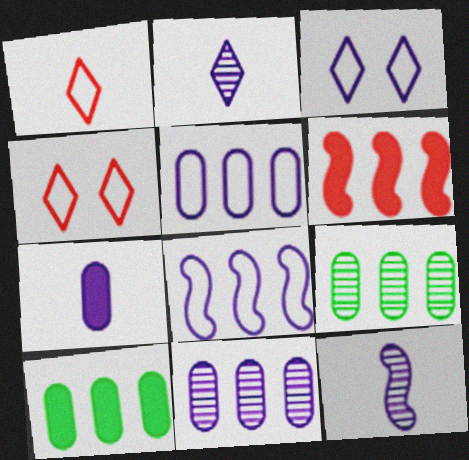[[4, 10, 12]]